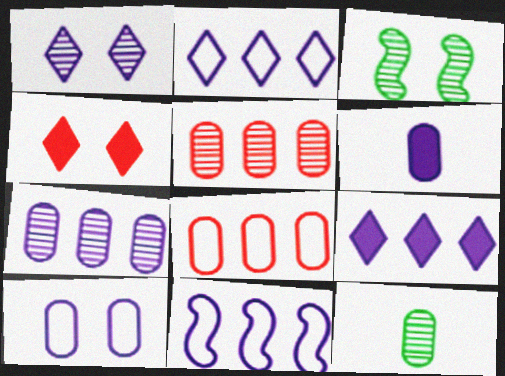[[1, 6, 11], 
[3, 4, 10], 
[4, 11, 12], 
[6, 7, 10], 
[7, 9, 11]]